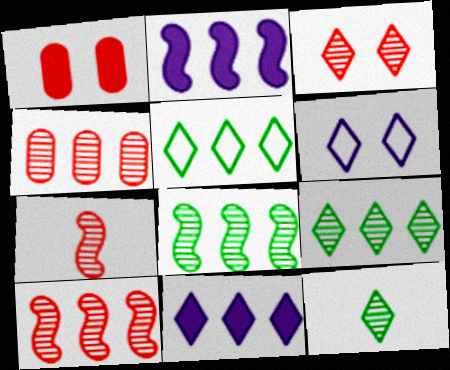[[2, 4, 5], 
[3, 4, 7]]